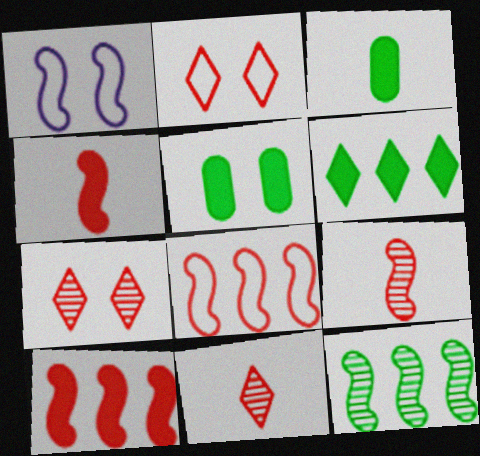[[1, 4, 12], 
[1, 5, 7]]